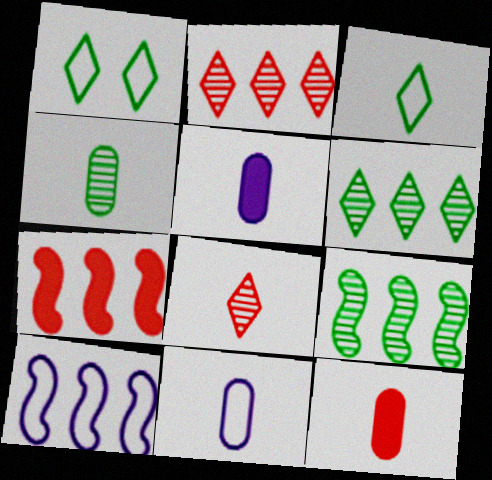[[4, 11, 12], 
[7, 9, 10]]